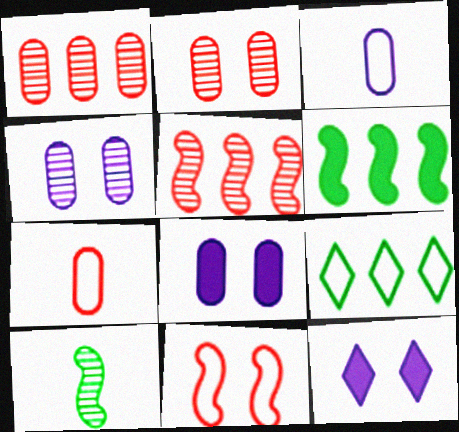[[3, 9, 11]]